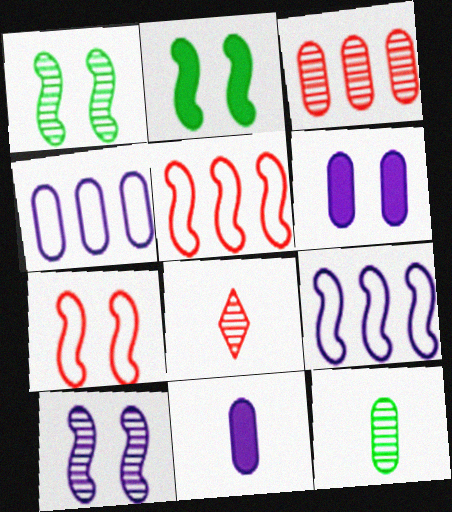[[2, 4, 8], 
[2, 7, 10]]